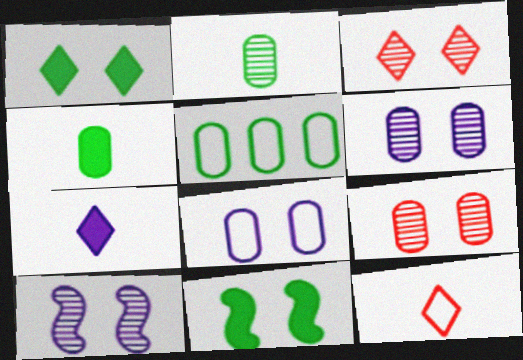[[3, 8, 11]]